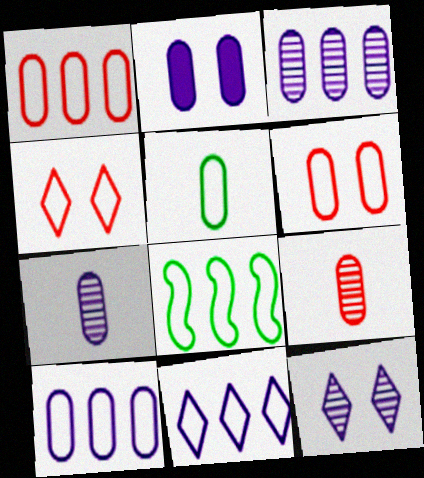[[1, 8, 11], 
[2, 7, 10], 
[5, 6, 10]]